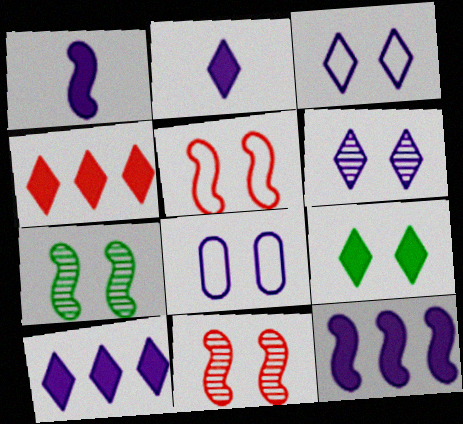[[2, 4, 9], 
[8, 9, 11]]